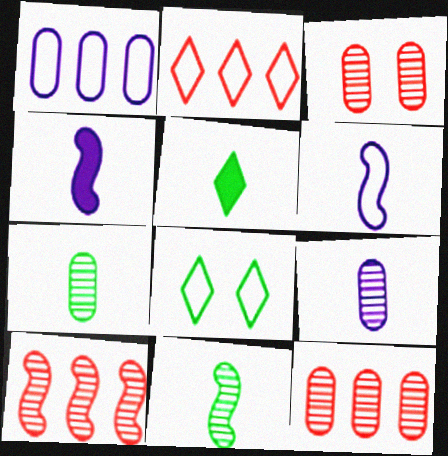[[4, 8, 12]]